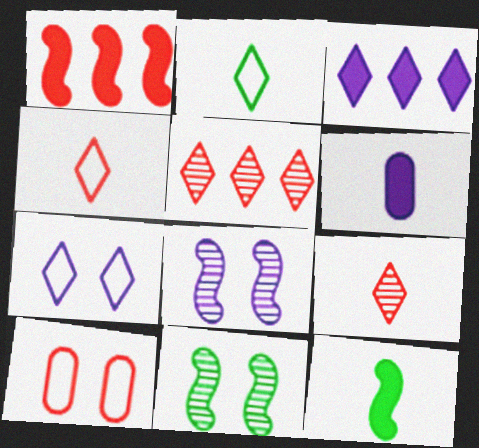[[1, 9, 10]]